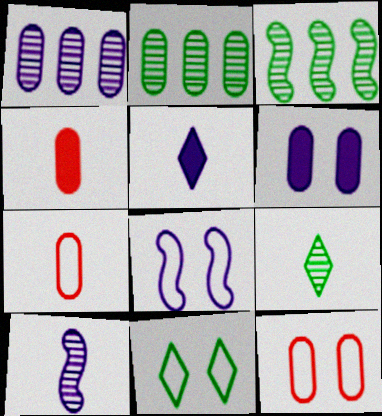[[1, 5, 8], 
[2, 6, 7], 
[3, 5, 12], 
[8, 11, 12]]